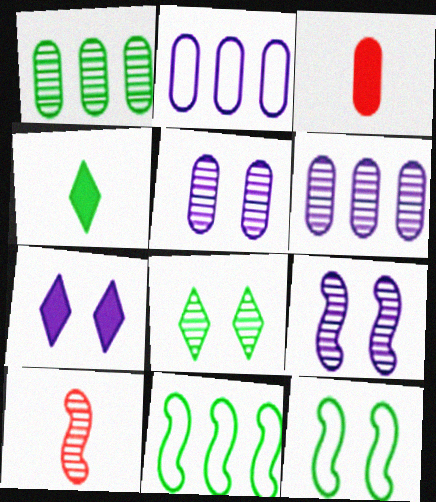[[1, 4, 12], 
[6, 8, 10]]